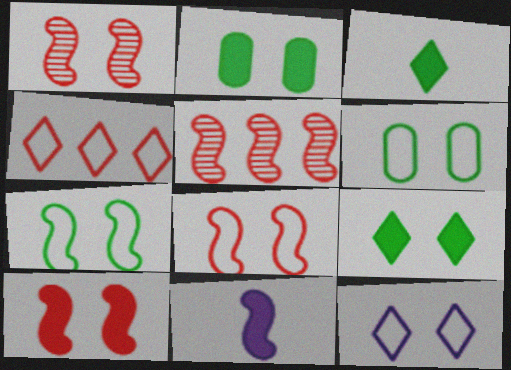[[1, 2, 12], 
[1, 8, 10], 
[5, 7, 11], 
[6, 8, 12]]